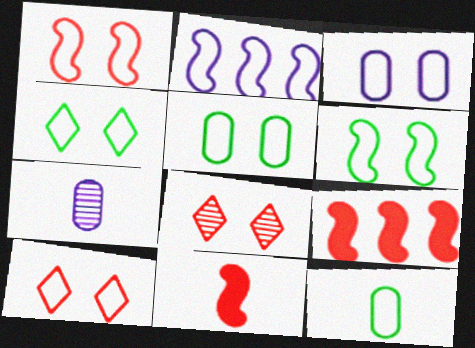[[1, 3, 4], 
[2, 10, 12], 
[3, 6, 10], 
[4, 5, 6], 
[4, 7, 9]]